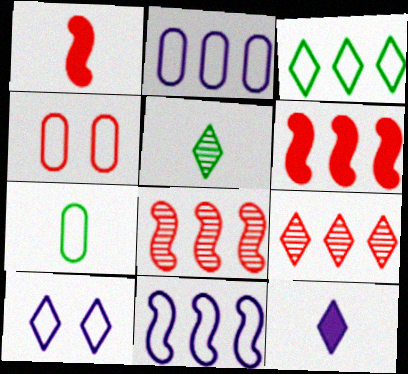[[1, 4, 9], 
[2, 4, 7]]